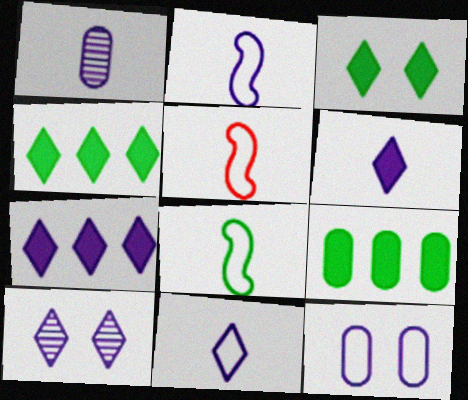[[1, 2, 6], 
[2, 5, 8], 
[5, 9, 10], 
[7, 10, 11]]